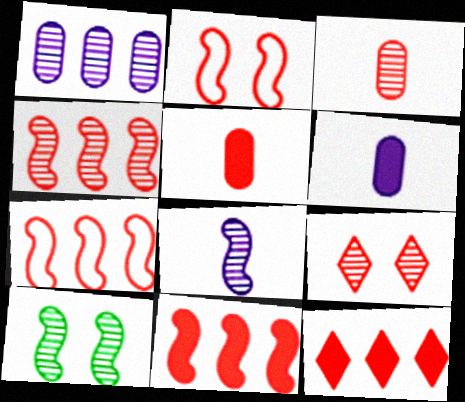[[2, 3, 12], 
[3, 4, 9], 
[4, 7, 11], 
[4, 8, 10], 
[5, 7, 9]]